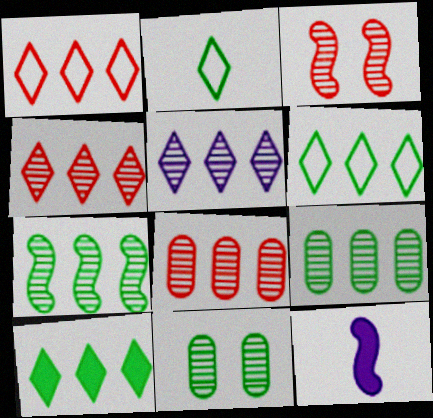[[1, 5, 10], 
[1, 11, 12], 
[5, 7, 8]]